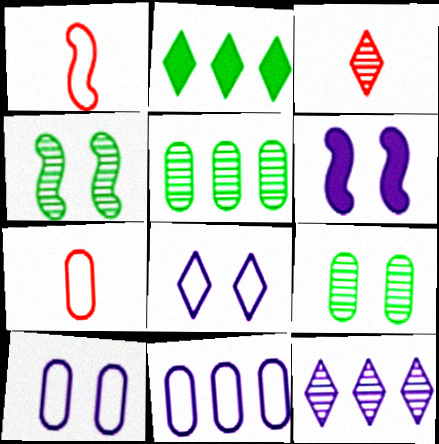[[2, 3, 8]]